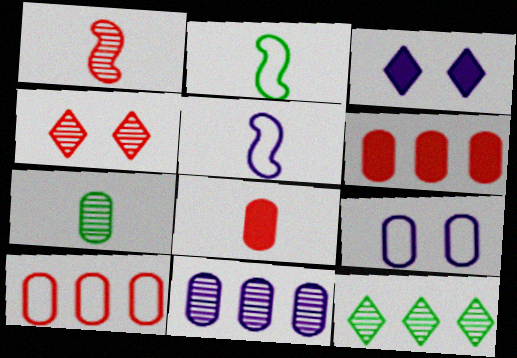[[3, 5, 11], 
[6, 7, 9]]